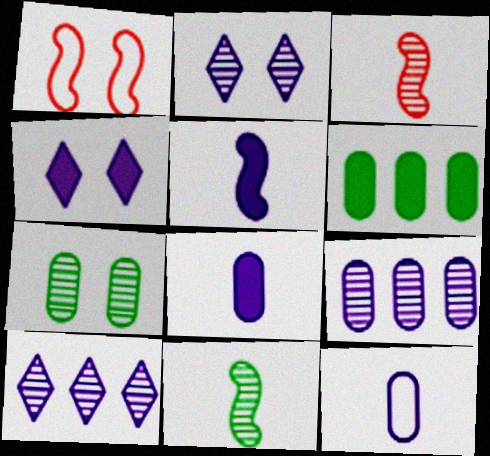[[1, 4, 7], 
[3, 7, 10]]